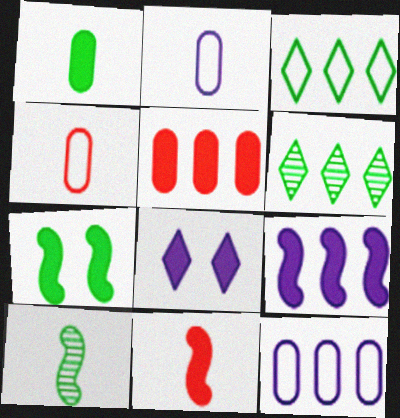[[7, 9, 11]]